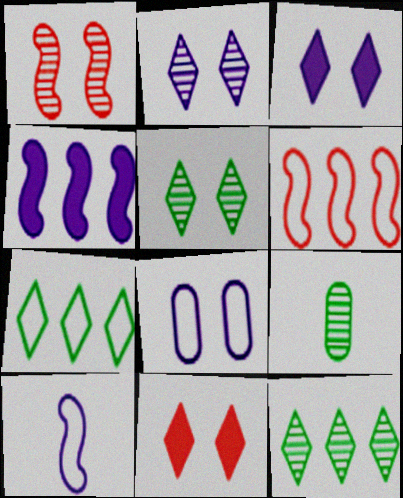[[3, 6, 9]]